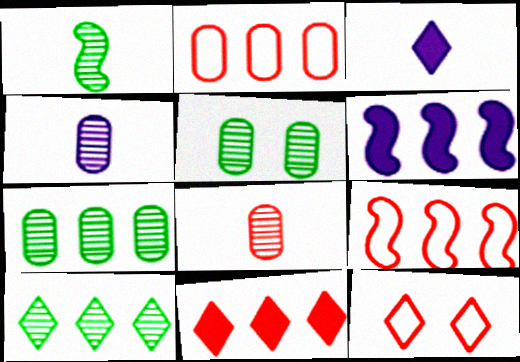[[1, 5, 10], 
[2, 6, 10], 
[3, 5, 9], 
[3, 10, 12]]